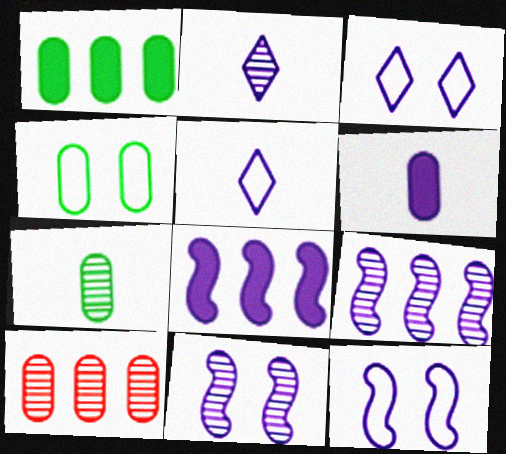[[1, 4, 7], 
[3, 6, 9], 
[4, 6, 10]]